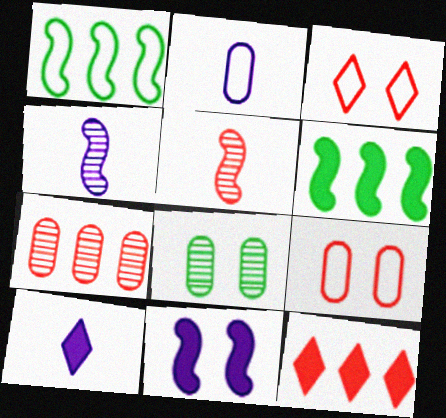[[1, 2, 3], 
[1, 5, 11], 
[2, 4, 10], 
[3, 8, 11], 
[5, 9, 12]]